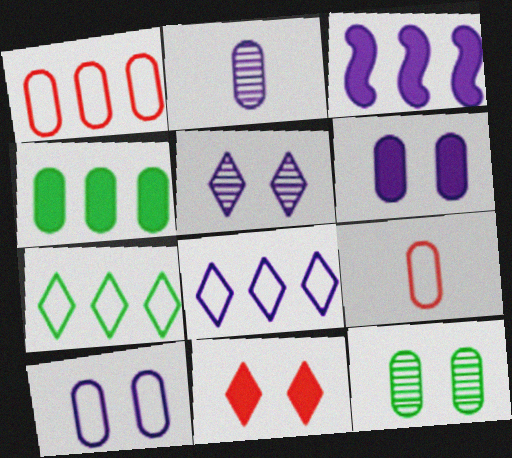[]